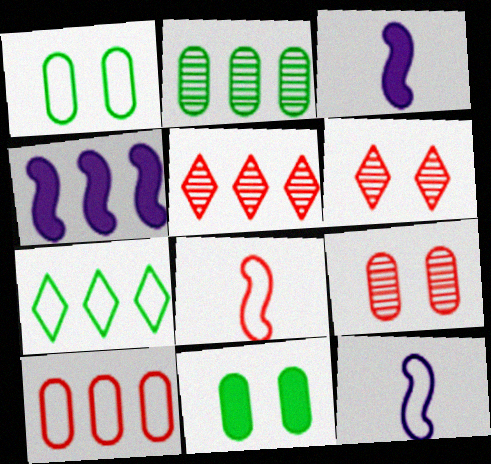[[1, 3, 5], 
[3, 7, 9], 
[5, 11, 12]]